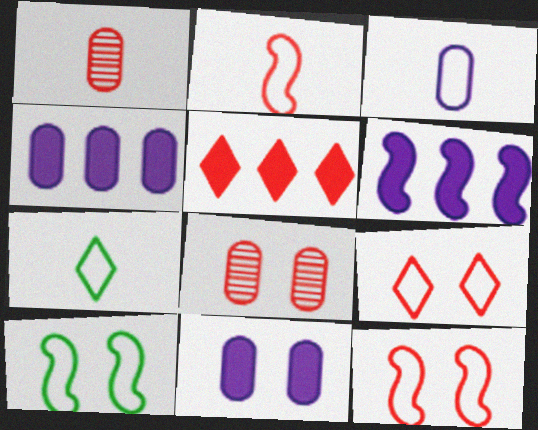[[1, 5, 12], 
[2, 3, 7], 
[2, 5, 8], 
[6, 7, 8]]